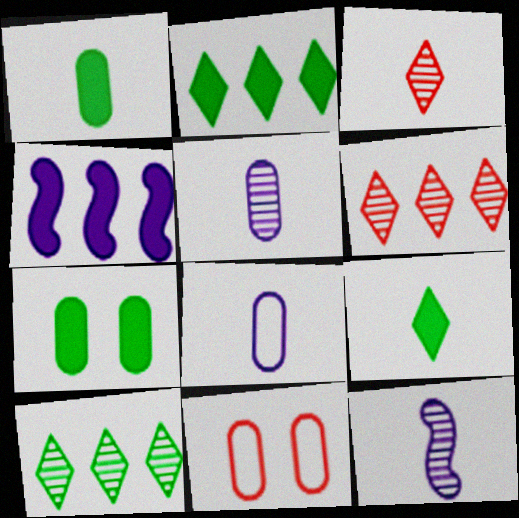[[2, 11, 12]]